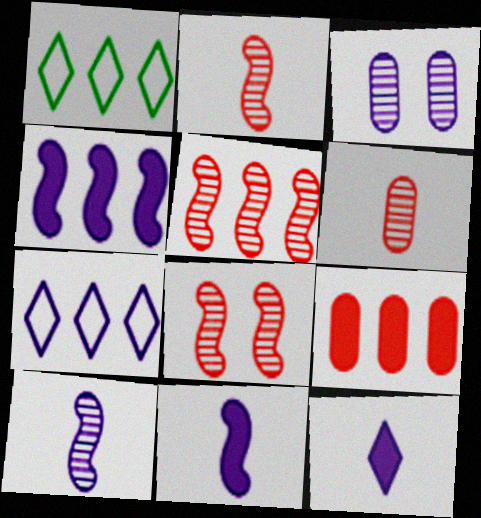[[2, 5, 8], 
[3, 7, 11]]